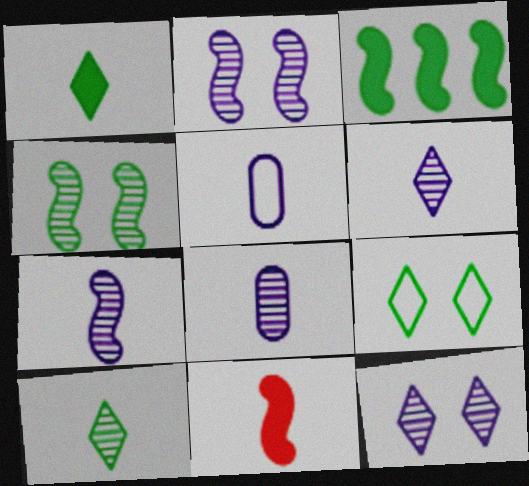[[5, 10, 11], 
[6, 7, 8]]